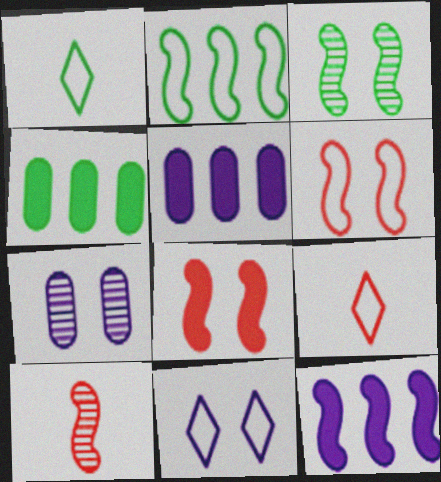[[1, 3, 4], 
[3, 5, 9], 
[4, 10, 11]]